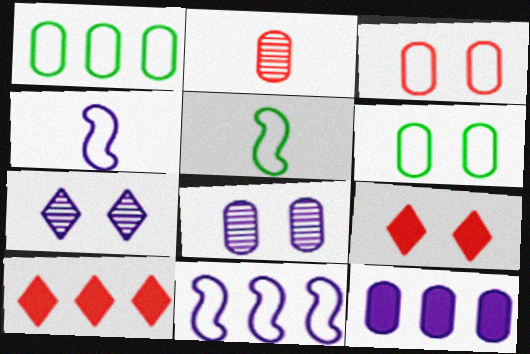[[2, 6, 12], 
[4, 7, 12], 
[5, 8, 10]]